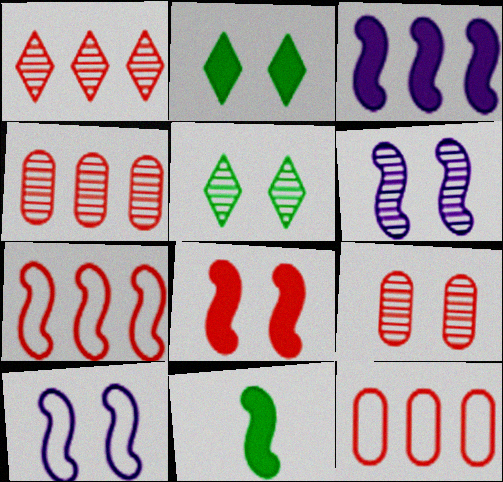[[2, 9, 10], 
[3, 8, 11], 
[5, 6, 9], 
[6, 7, 11]]